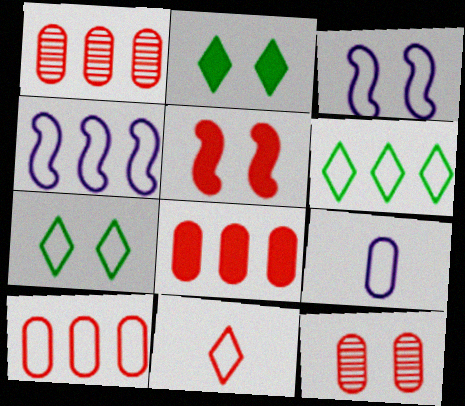[[1, 5, 11], 
[1, 8, 10], 
[2, 3, 12], 
[4, 6, 10]]